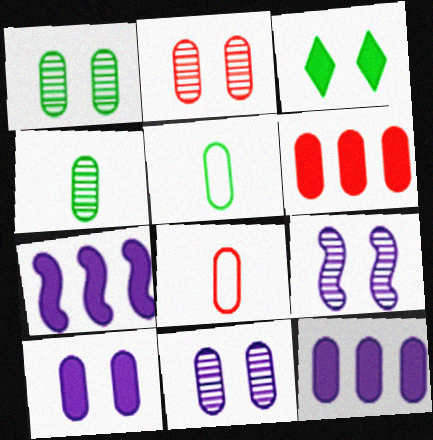[[1, 2, 11], 
[1, 8, 12], 
[2, 5, 12], 
[2, 6, 8], 
[5, 6, 11]]